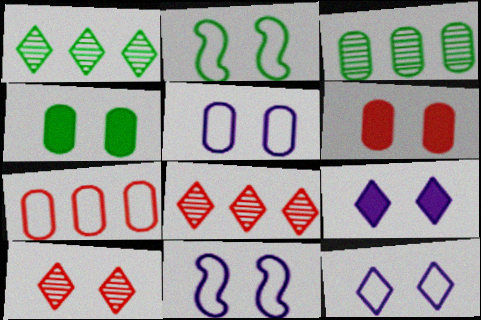[[4, 10, 11], 
[5, 11, 12]]